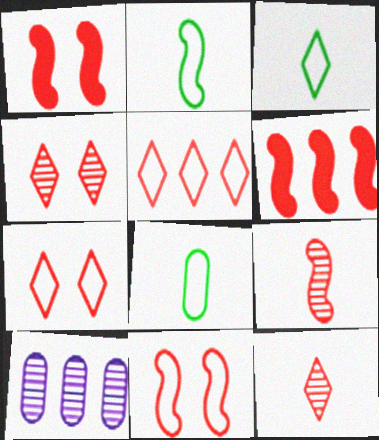[[1, 3, 10], 
[2, 3, 8], 
[6, 9, 11]]